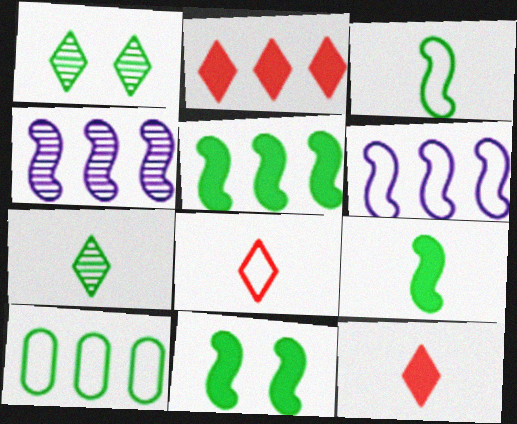[[1, 9, 10], 
[2, 4, 10], 
[5, 9, 11], 
[7, 10, 11]]